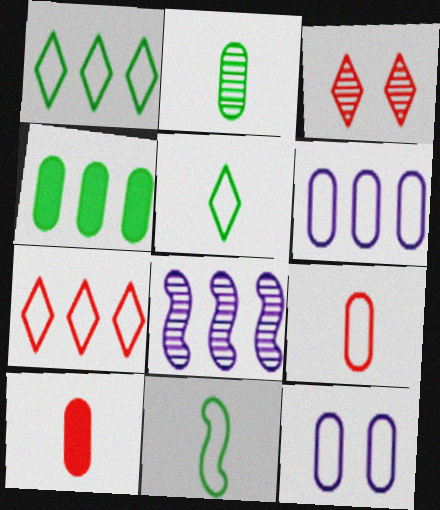[[2, 3, 8], 
[4, 7, 8], 
[7, 11, 12]]